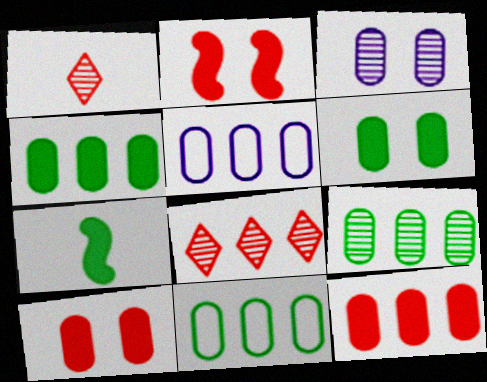[[4, 9, 11], 
[5, 9, 12]]